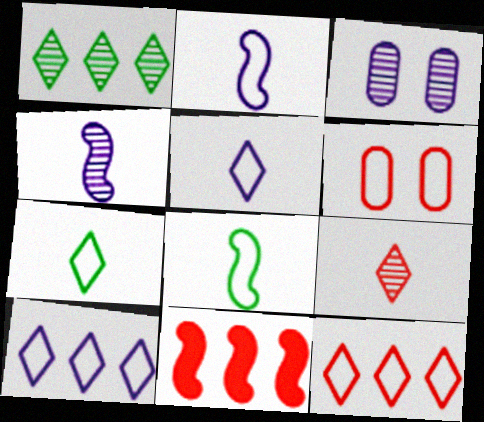[[3, 7, 11], 
[6, 8, 10], 
[6, 9, 11]]